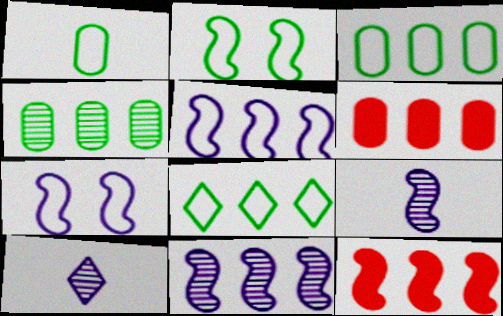[[1, 2, 8], 
[2, 6, 10], 
[2, 9, 12], 
[6, 8, 11]]